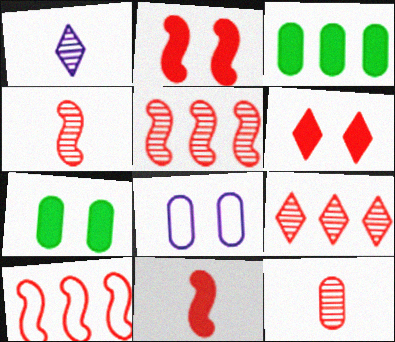[[1, 7, 10], 
[2, 4, 10], 
[3, 8, 12], 
[6, 10, 12]]